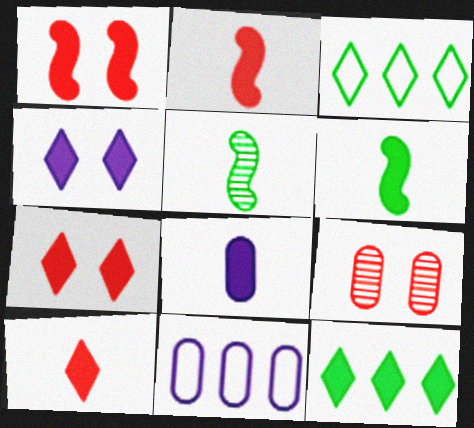[[1, 8, 12], 
[4, 10, 12], 
[5, 7, 11], 
[6, 8, 10]]